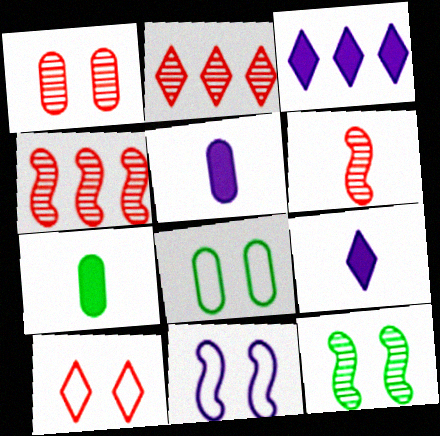[[1, 2, 6], 
[2, 7, 11], 
[3, 6, 8], 
[4, 8, 9], 
[8, 10, 11]]